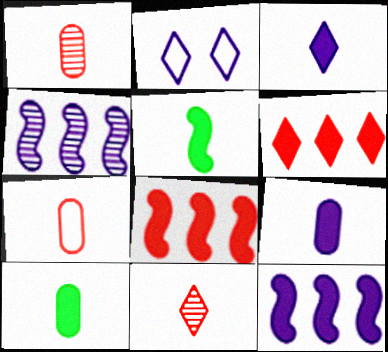[[2, 4, 9]]